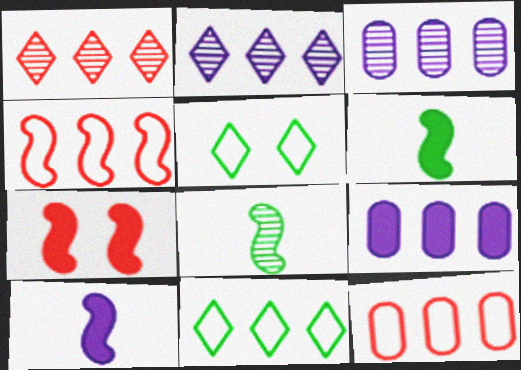[]